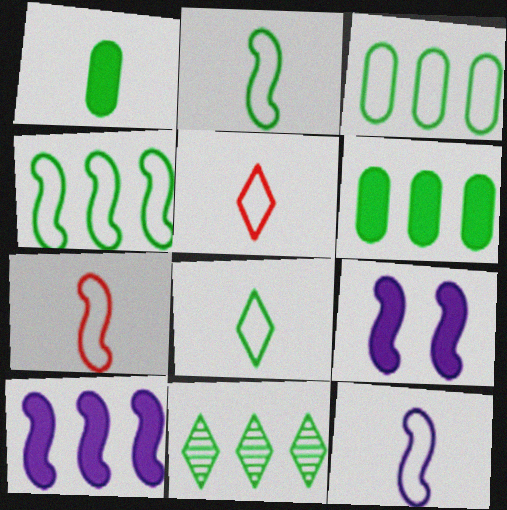[[2, 7, 12], 
[4, 6, 11]]